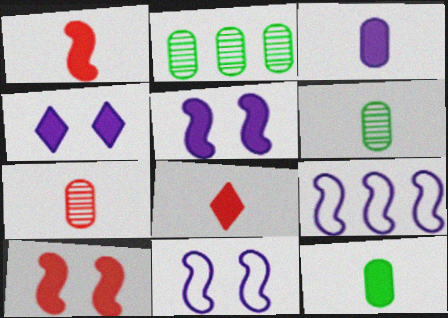[[2, 8, 11]]